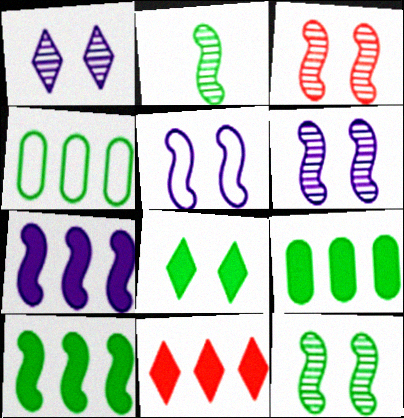[[2, 4, 8], 
[3, 6, 12], 
[7, 9, 11]]